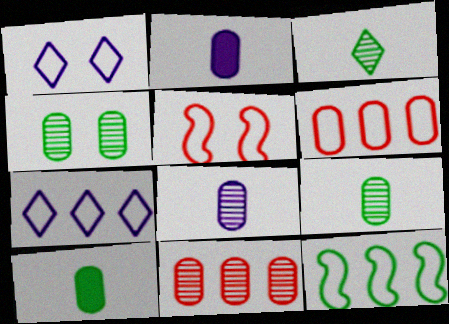[[2, 4, 6], 
[4, 8, 11], 
[6, 7, 12]]